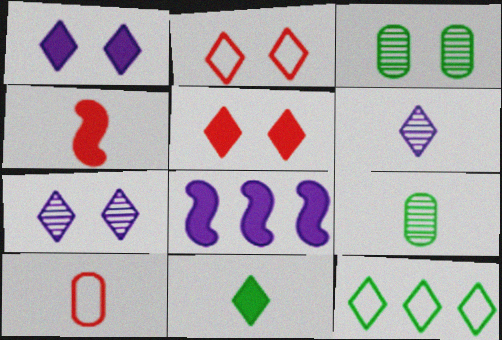[[2, 8, 9], 
[5, 6, 12]]